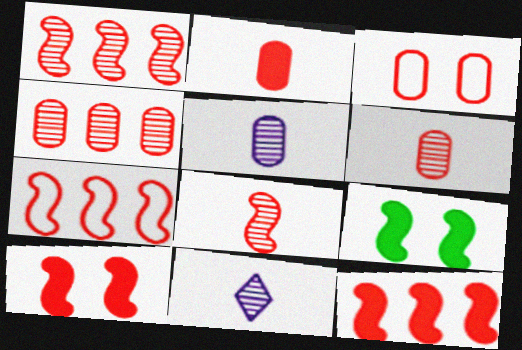[[1, 7, 12], 
[2, 3, 4], 
[7, 8, 10]]